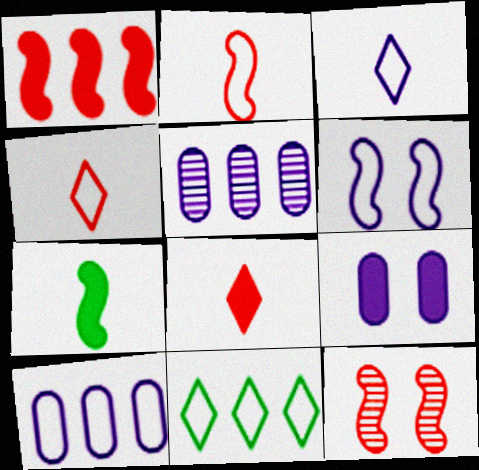[[1, 2, 12], 
[1, 5, 11], 
[3, 6, 10]]